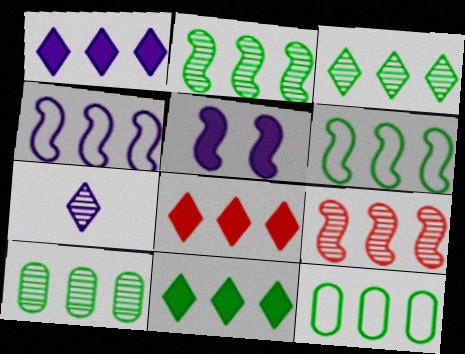[[1, 8, 11], 
[1, 9, 12], 
[2, 3, 10], 
[2, 11, 12], 
[4, 8, 10], 
[6, 10, 11]]